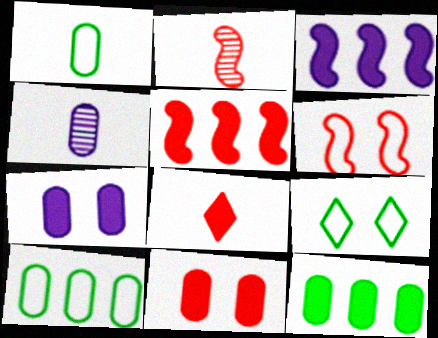[[2, 5, 6], 
[4, 5, 9], 
[4, 10, 11], 
[5, 8, 11]]